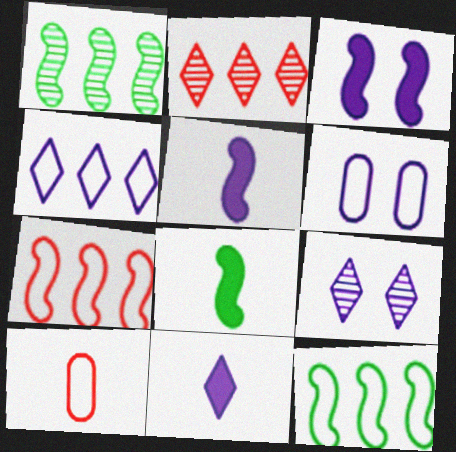[[2, 6, 8], 
[3, 6, 9], 
[4, 9, 11]]